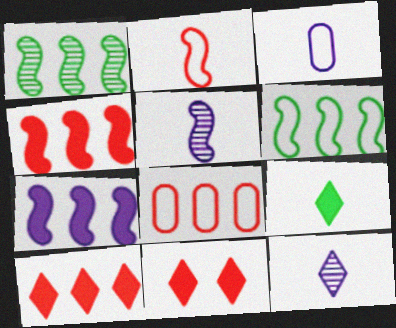[[1, 3, 11]]